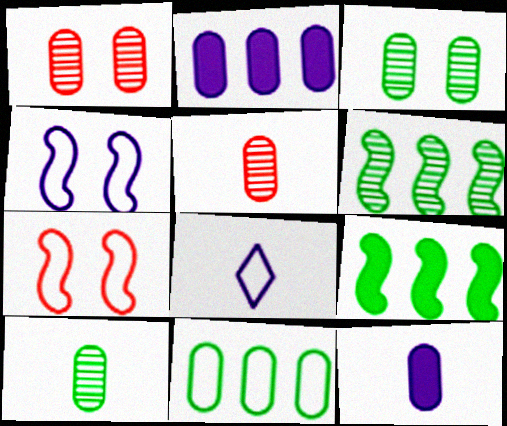[[1, 8, 9], 
[1, 11, 12], 
[7, 8, 11]]